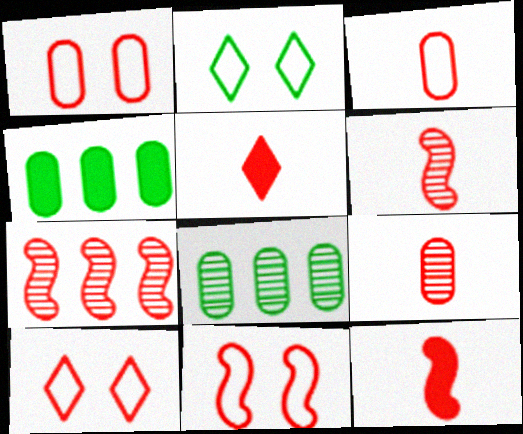[[1, 5, 7], 
[1, 10, 11], 
[3, 5, 6], 
[7, 11, 12]]